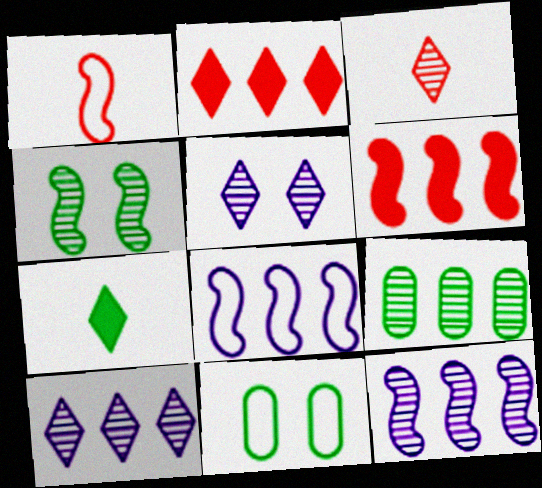[[2, 8, 9]]